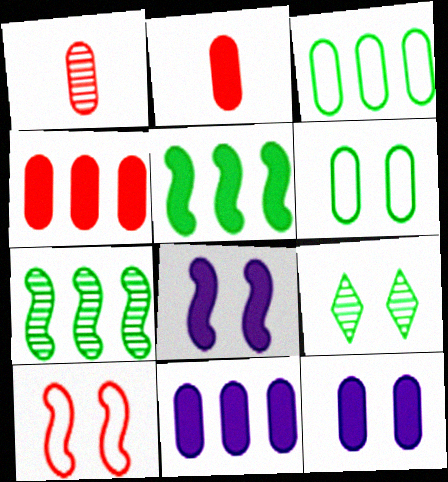[[1, 3, 12], 
[1, 6, 11], 
[9, 10, 12]]